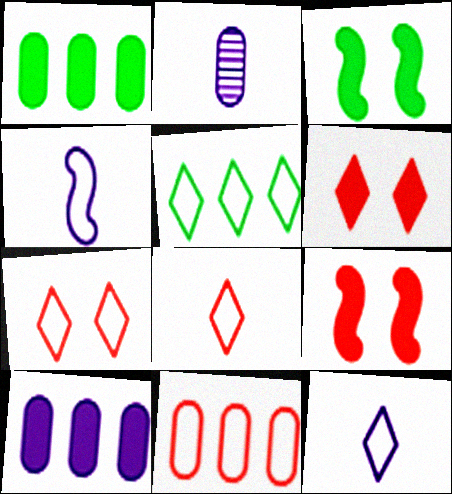[[2, 5, 9], 
[5, 7, 12]]